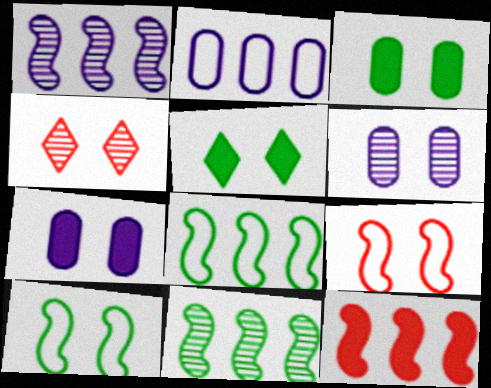[[1, 8, 12], 
[4, 7, 10], 
[5, 6, 9]]